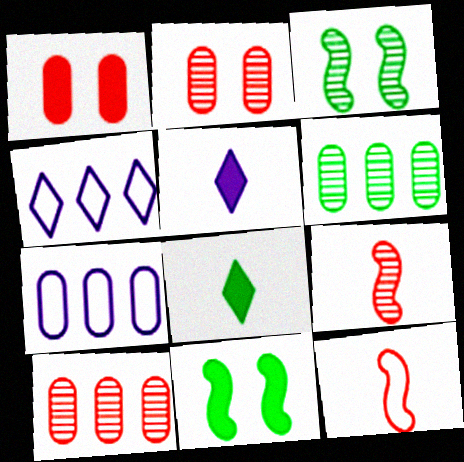[]